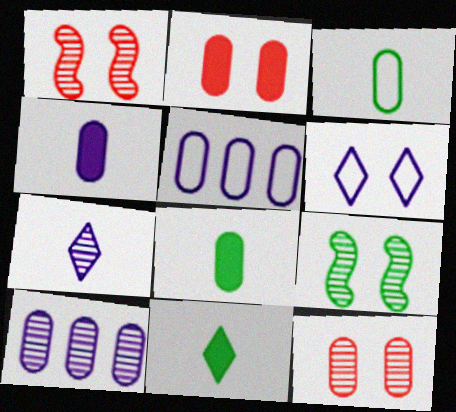[[1, 5, 11], 
[2, 3, 10], 
[2, 6, 9], 
[5, 8, 12]]